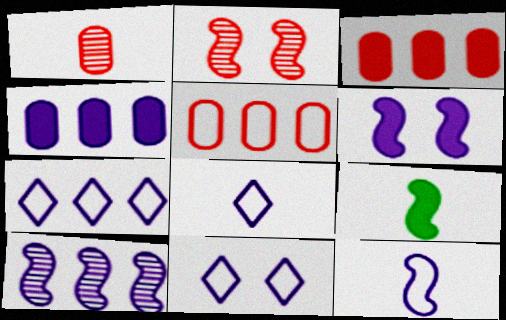[[1, 8, 9], 
[4, 7, 10], 
[6, 10, 12], 
[7, 8, 11]]